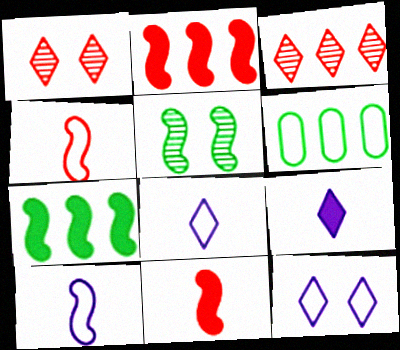[[2, 5, 10], 
[4, 6, 12]]